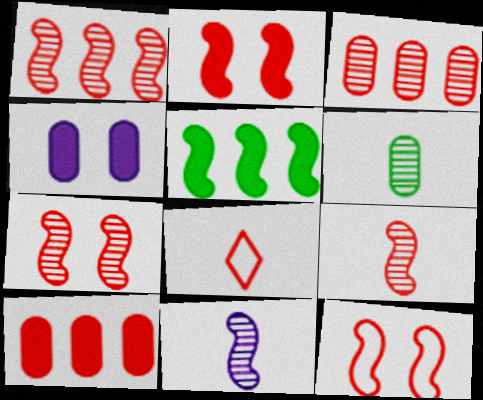[[1, 7, 9], 
[2, 3, 8], 
[2, 7, 12], 
[5, 11, 12], 
[7, 8, 10]]